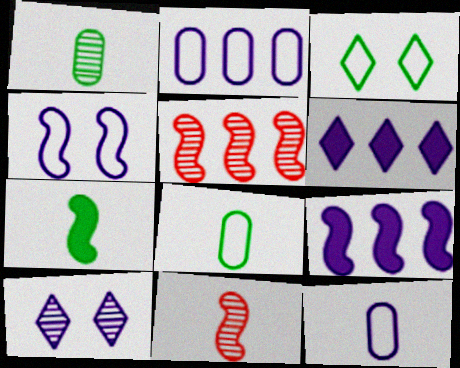[[1, 5, 10], 
[4, 5, 7], 
[9, 10, 12]]